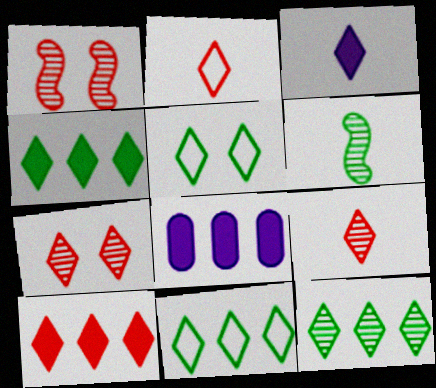[[2, 7, 10], 
[3, 7, 11], 
[4, 11, 12]]